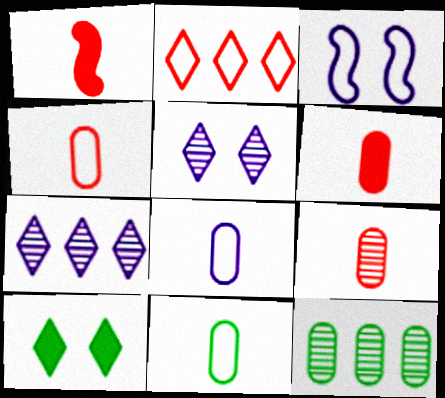[[2, 3, 11], 
[4, 6, 9], 
[4, 8, 11]]